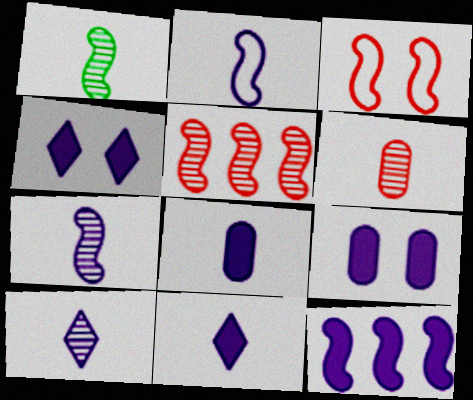[[1, 3, 12], 
[1, 6, 10], 
[2, 8, 10], 
[4, 8, 12], 
[9, 11, 12]]